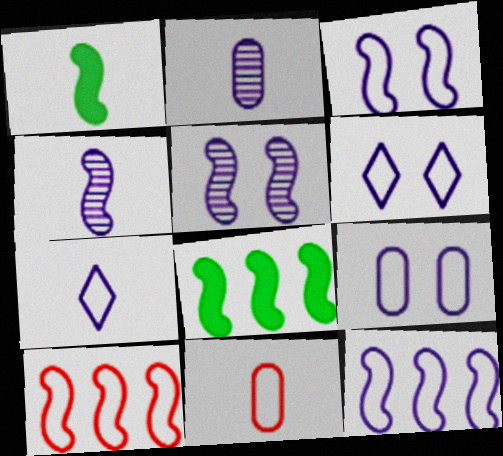[[1, 5, 10], 
[3, 6, 9], 
[7, 9, 12]]